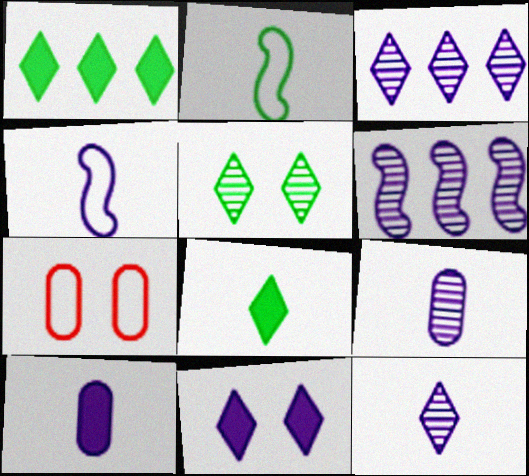[[4, 10, 12], 
[6, 7, 8]]